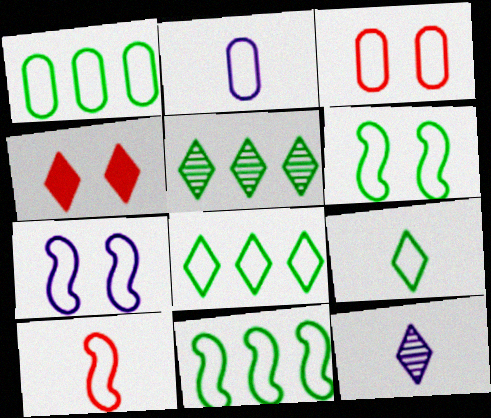[[1, 2, 3], 
[1, 6, 9], 
[1, 8, 11], 
[2, 9, 10], 
[4, 8, 12], 
[7, 10, 11]]